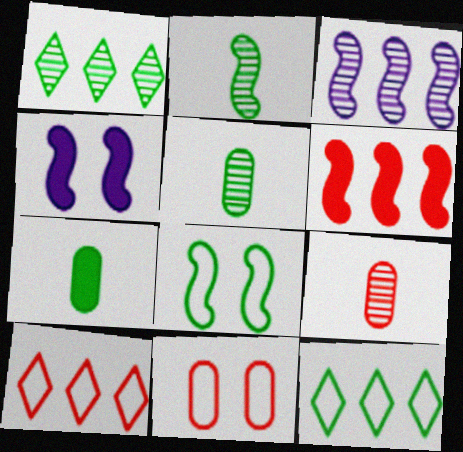[[1, 7, 8], 
[4, 5, 10], 
[4, 9, 12]]